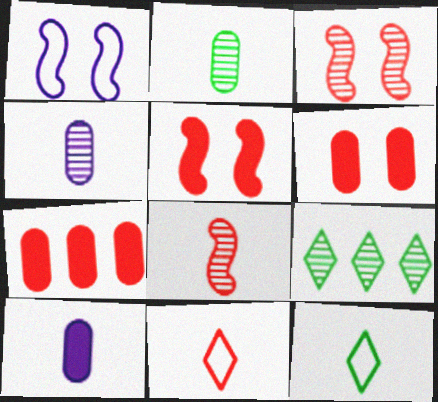[[3, 4, 9], 
[3, 7, 11], 
[8, 10, 12]]